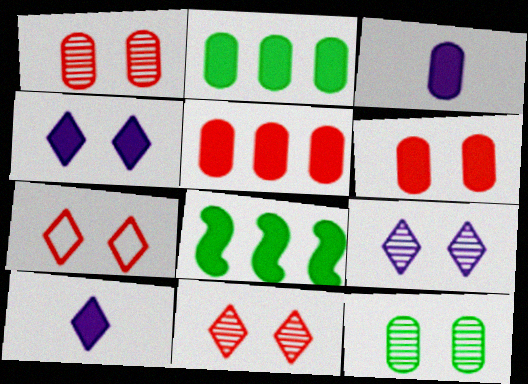[[2, 3, 6], 
[6, 8, 10]]